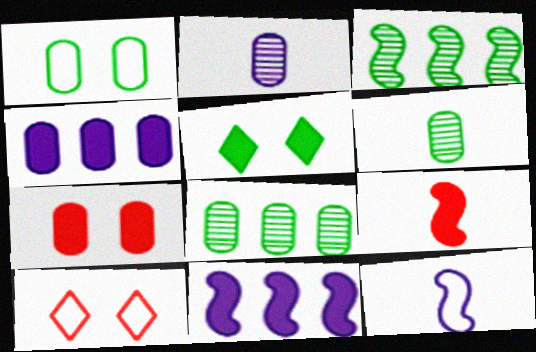[[4, 5, 9], 
[6, 10, 11]]